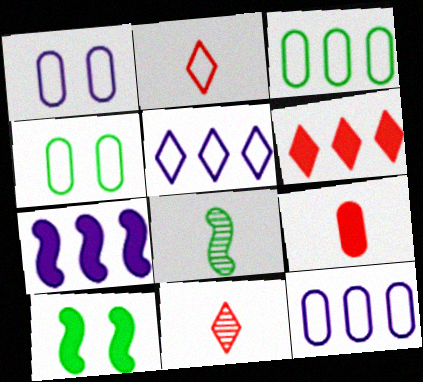[[1, 6, 8], 
[4, 7, 11], 
[10, 11, 12]]